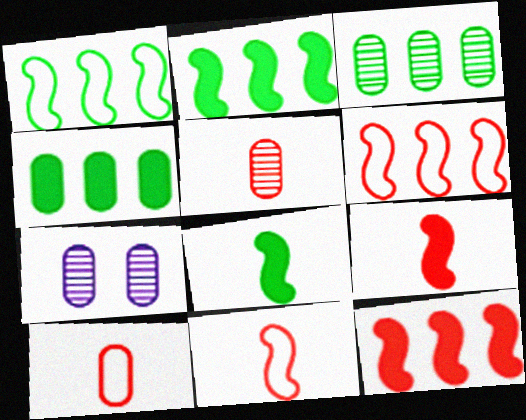[[3, 5, 7], 
[4, 7, 10]]